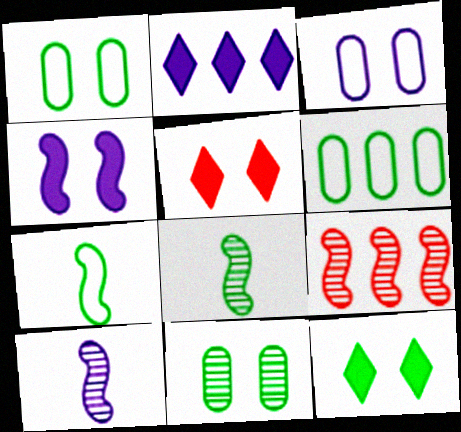[[2, 3, 10], 
[2, 6, 9], 
[4, 7, 9], 
[5, 6, 10], 
[6, 8, 12]]